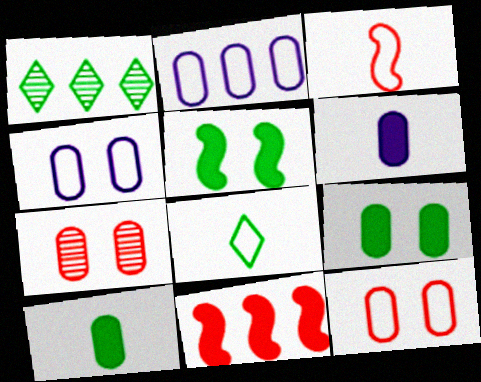[[1, 2, 11], 
[2, 7, 10], 
[4, 7, 9]]